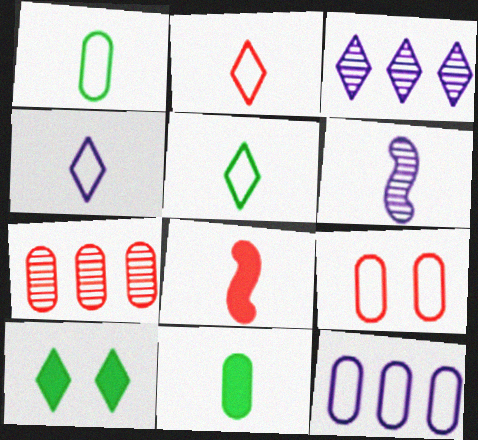[[1, 9, 12], 
[2, 3, 10], 
[2, 4, 5], 
[2, 6, 11]]